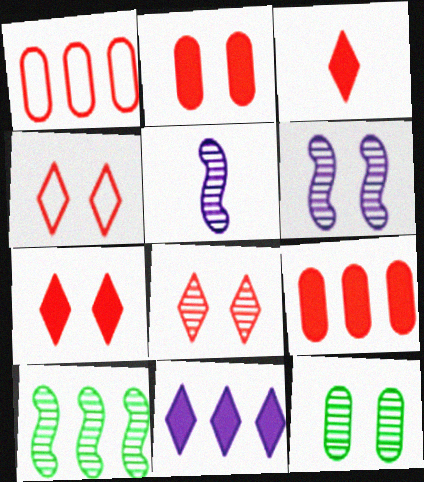[[1, 10, 11], 
[4, 7, 8], 
[6, 8, 12]]